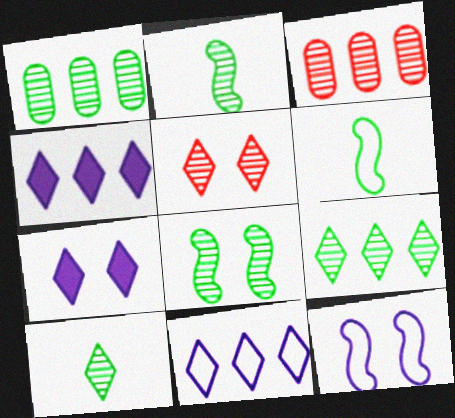[[1, 8, 10], 
[3, 6, 7]]